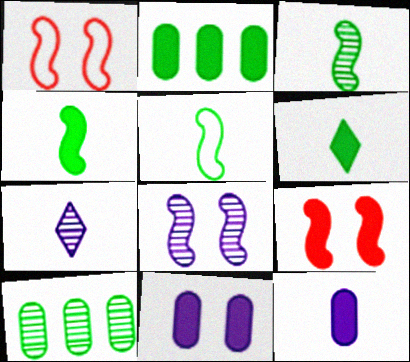[[1, 2, 7], 
[3, 4, 5]]